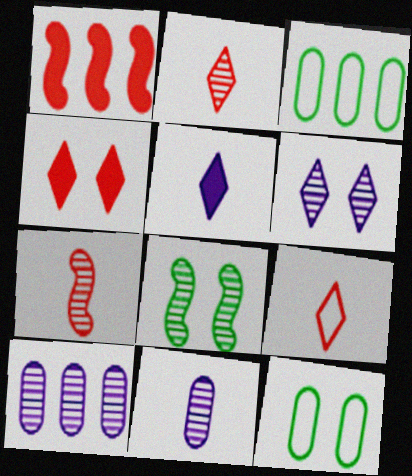[[2, 8, 10]]